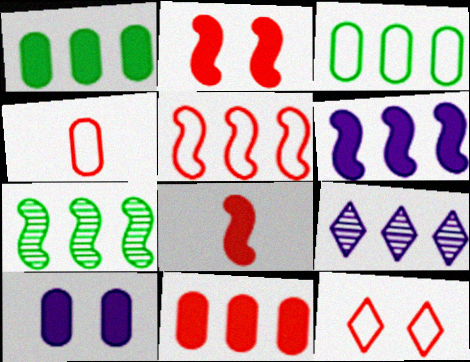[[1, 5, 9], 
[4, 5, 12], 
[5, 6, 7]]